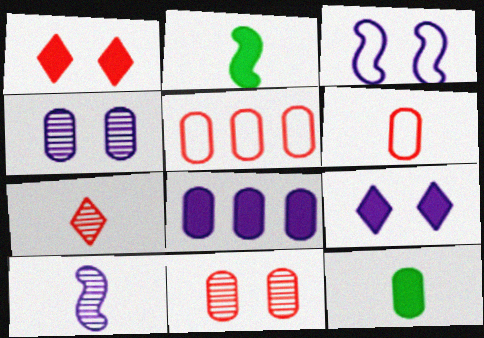[[1, 2, 8], 
[3, 4, 9], 
[4, 5, 12]]